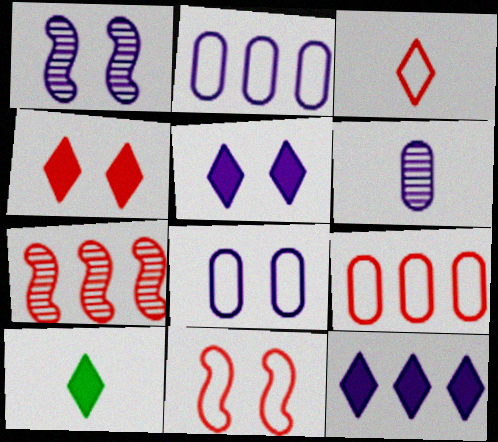[[1, 5, 8], 
[1, 9, 10], 
[3, 9, 11], 
[4, 10, 12], 
[7, 8, 10]]